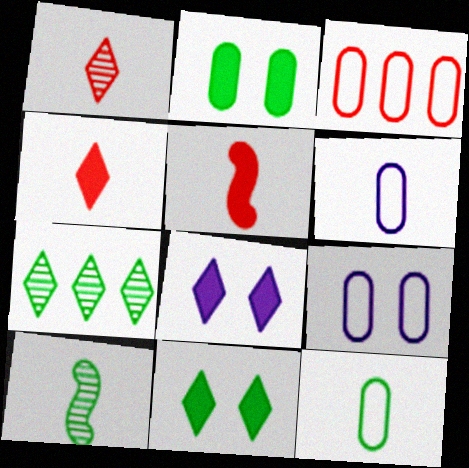[[3, 8, 10], 
[3, 9, 12], 
[4, 6, 10], 
[5, 7, 9]]